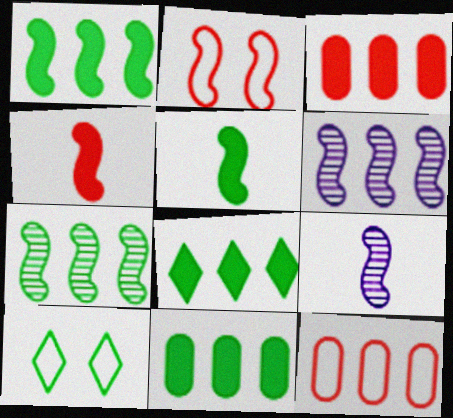[[1, 2, 9], 
[1, 8, 11], 
[2, 5, 6], 
[3, 9, 10], 
[6, 8, 12]]